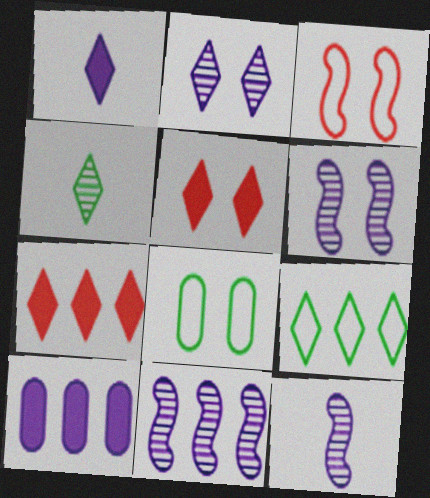[[3, 4, 10], 
[5, 6, 8], 
[6, 11, 12], 
[7, 8, 12]]